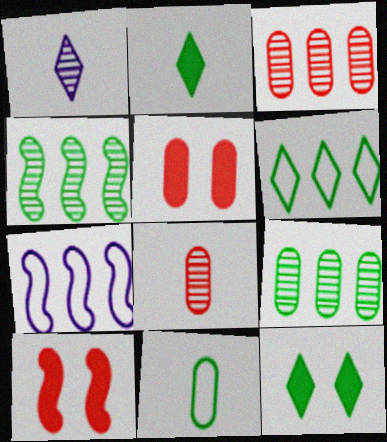[[4, 11, 12], 
[7, 8, 12]]